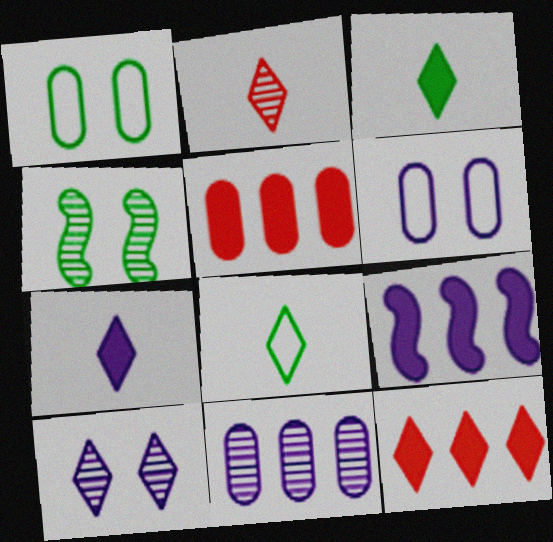[[1, 2, 9], 
[2, 4, 11], 
[2, 7, 8], 
[8, 10, 12]]